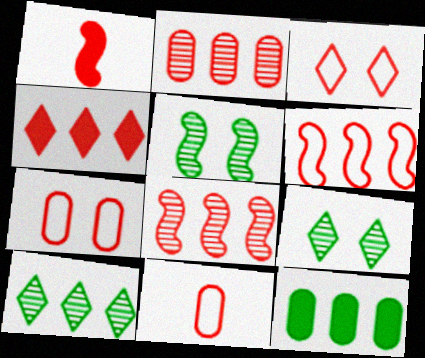[[1, 2, 3], 
[2, 4, 6], 
[3, 6, 11]]